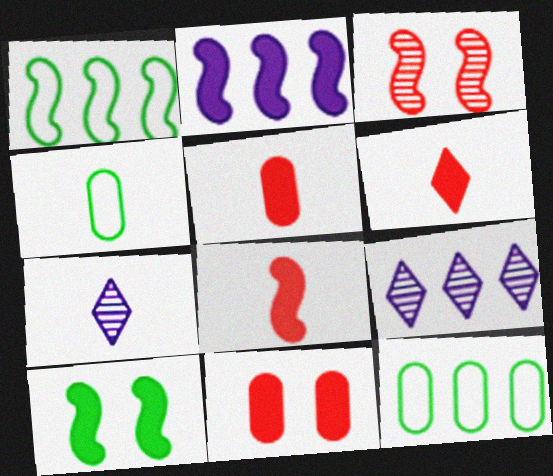[[1, 7, 11], 
[2, 8, 10], 
[4, 7, 8], 
[5, 6, 8]]